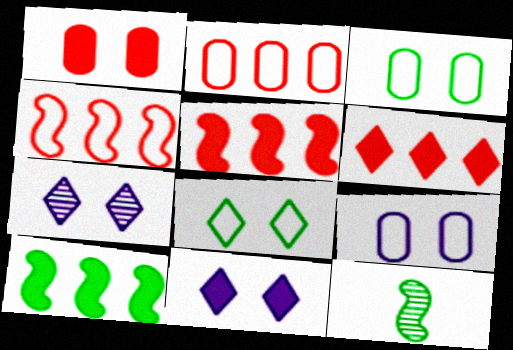[[2, 11, 12], 
[6, 9, 12]]